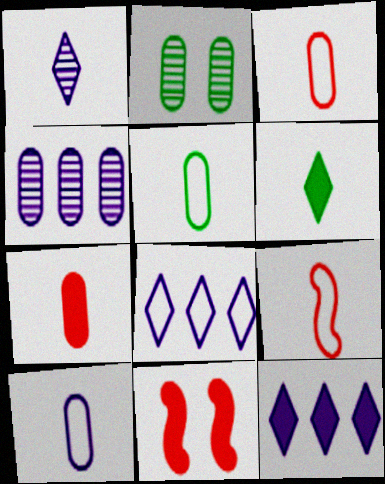[[2, 9, 12], 
[3, 5, 10]]